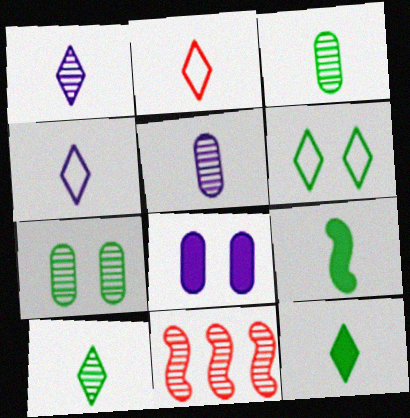[[1, 2, 12], 
[1, 7, 11], 
[2, 5, 9]]